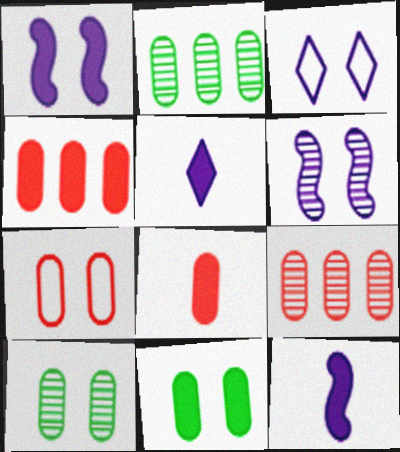[[7, 8, 9]]